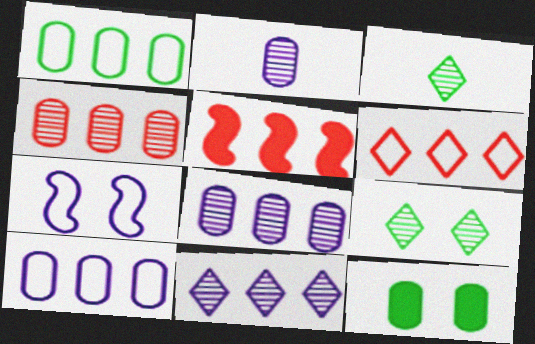[[1, 5, 11], 
[4, 5, 6]]